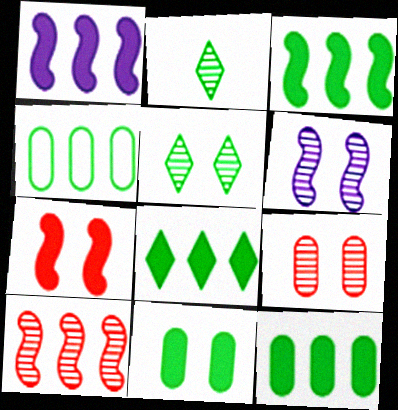[[3, 8, 12], 
[5, 6, 9]]